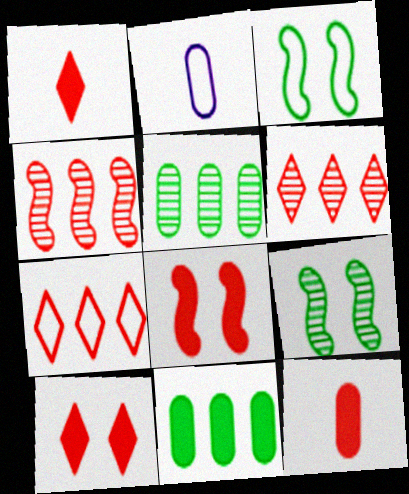[[2, 3, 7]]